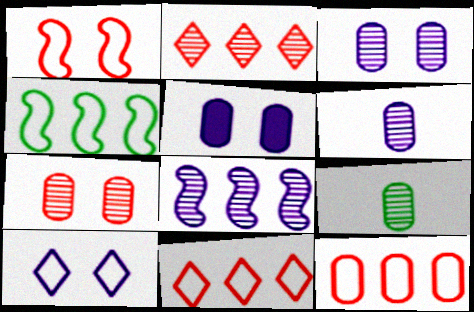[[5, 9, 12]]